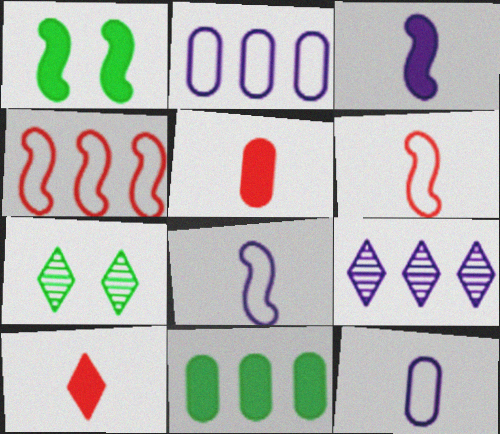[[4, 9, 11]]